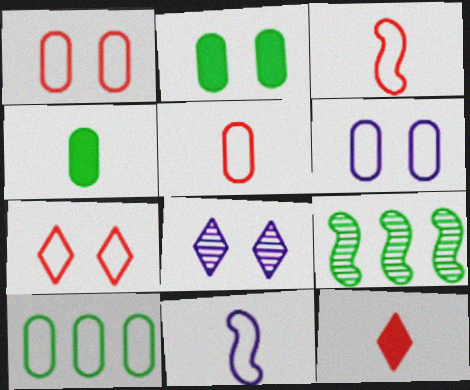[[5, 6, 10], 
[6, 9, 12], 
[7, 10, 11]]